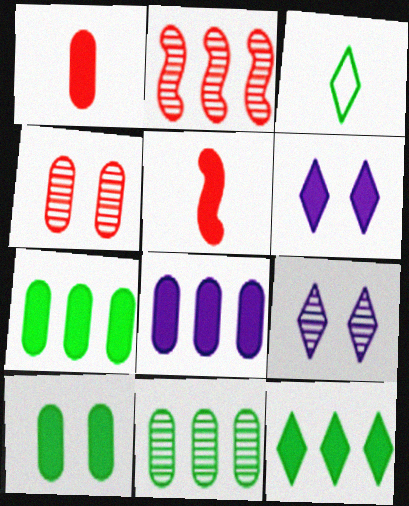[[1, 8, 10], 
[5, 6, 7]]